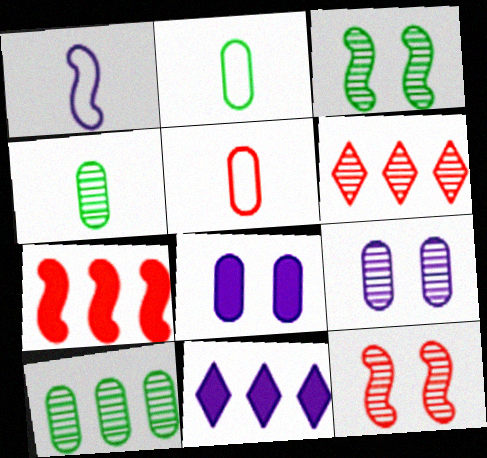[[1, 3, 7], 
[1, 9, 11], 
[2, 11, 12], 
[3, 5, 11], 
[5, 8, 10]]